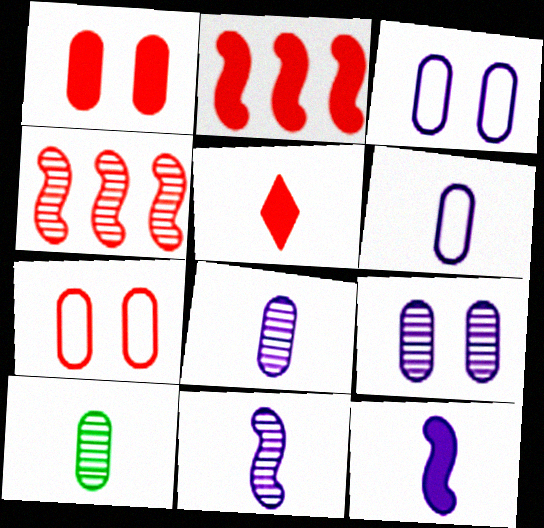[[1, 2, 5], 
[4, 5, 7]]